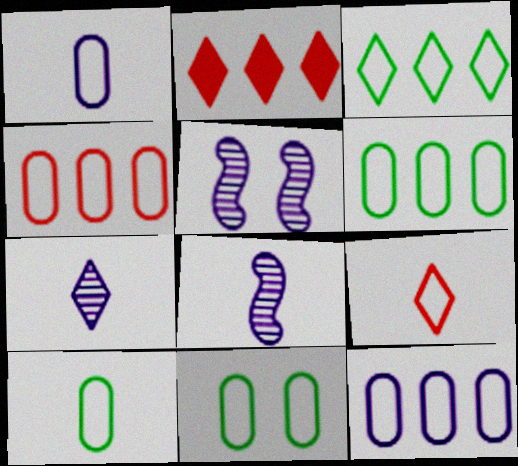[[1, 4, 11], 
[2, 5, 10], 
[2, 8, 11], 
[4, 6, 12], 
[6, 10, 11]]